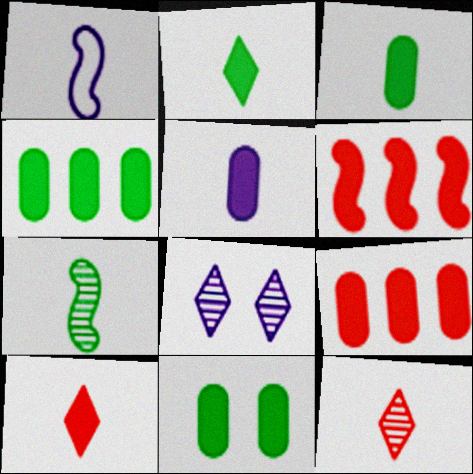[[1, 3, 12], 
[3, 4, 11], 
[5, 9, 11]]